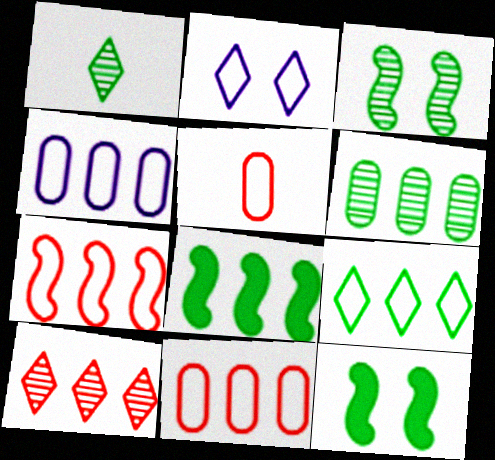[[1, 3, 6], 
[4, 7, 9], 
[4, 8, 10], 
[6, 8, 9]]